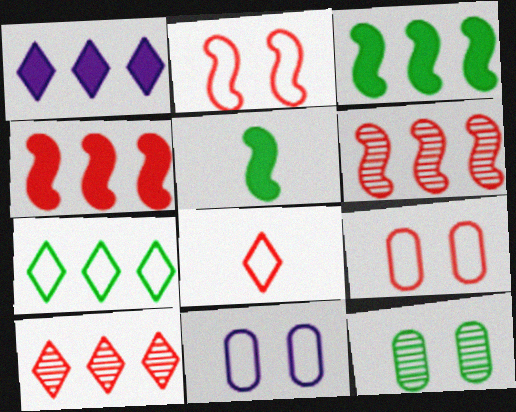[[1, 7, 10], 
[5, 7, 12], 
[5, 10, 11]]